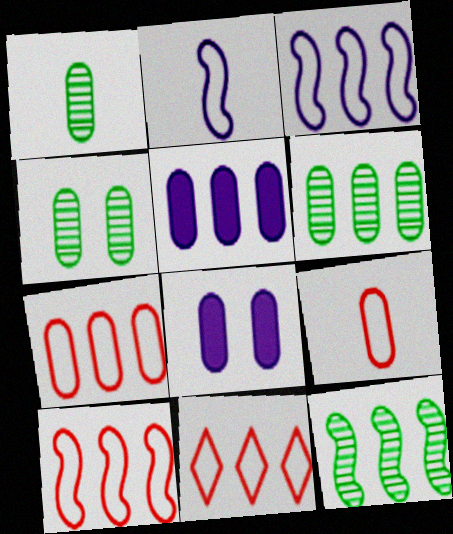[[1, 4, 6], 
[1, 7, 8], 
[4, 5, 9], 
[5, 6, 7], 
[5, 11, 12], 
[6, 8, 9], 
[7, 10, 11]]